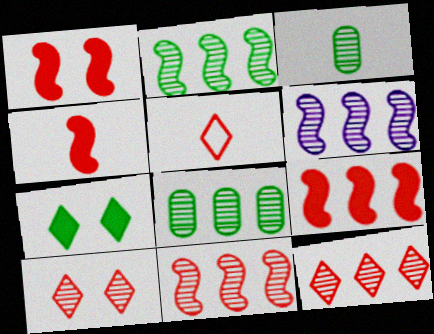[[1, 4, 9], 
[2, 6, 11], 
[3, 6, 10], 
[6, 8, 12]]